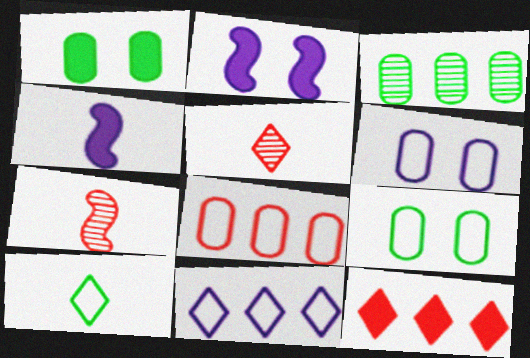[[1, 4, 12], 
[1, 7, 11]]